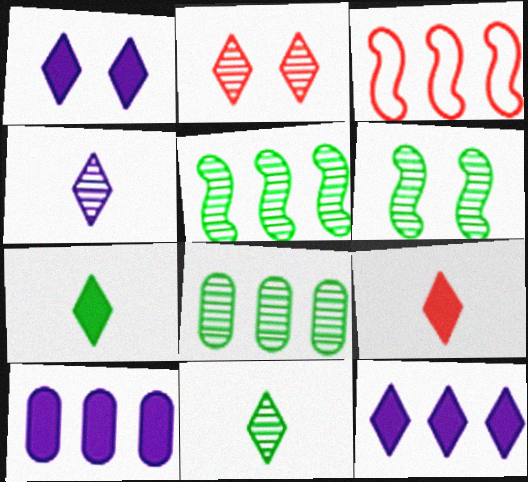[[3, 8, 12], 
[6, 8, 11]]